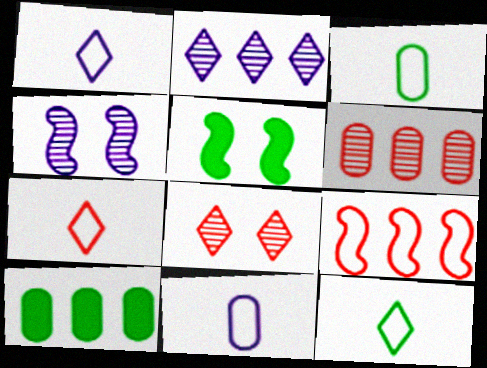[[1, 5, 6], 
[1, 7, 12], 
[2, 9, 10], 
[4, 7, 10]]